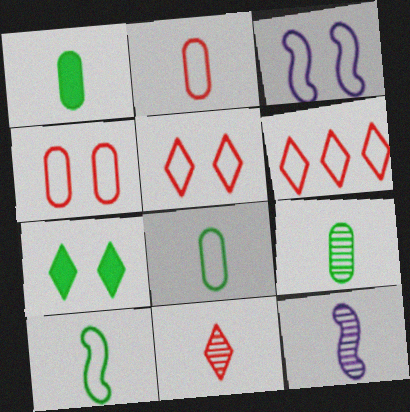[[1, 8, 9], 
[3, 6, 8], 
[9, 11, 12]]